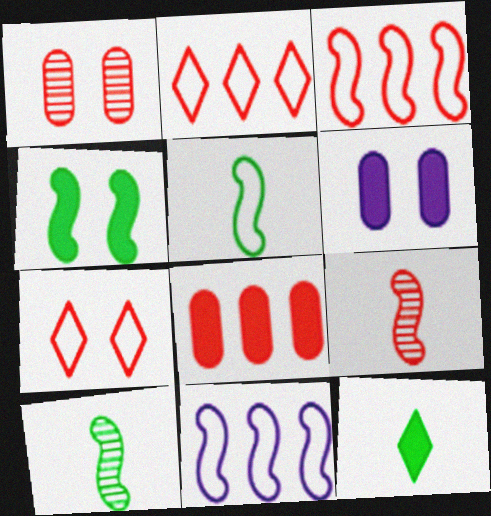[[1, 11, 12], 
[2, 6, 10], 
[4, 9, 11], 
[7, 8, 9]]